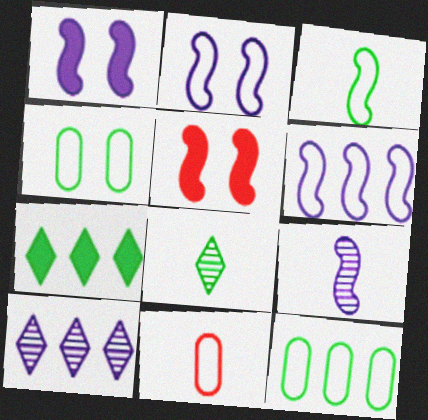[[1, 6, 9]]